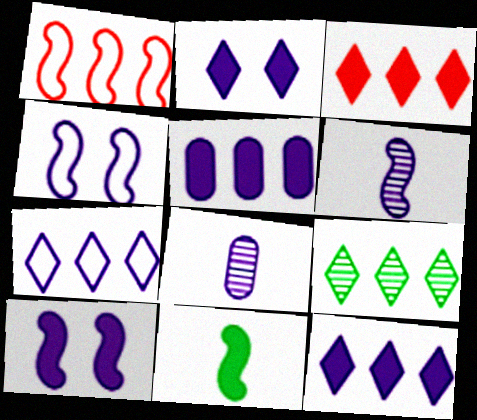[[1, 5, 9], 
[3, 7, 9], 
[4, 8, 12], 
[7, 8, 10]]